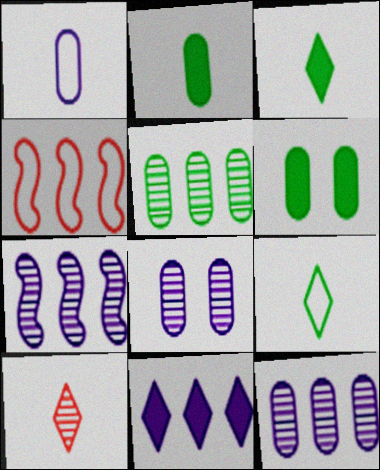[[3, 4, 8], 
[4, 5, 11]]